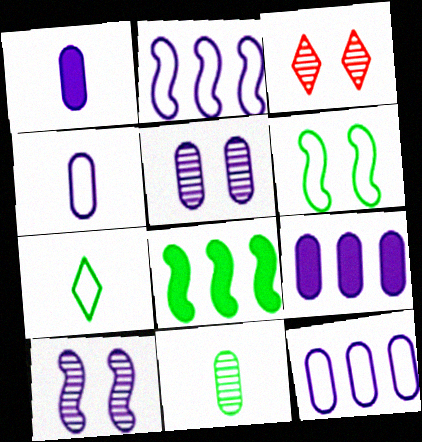[[1, 5, 12], 
[3, 4, 8], 
[4, 5, 9]]